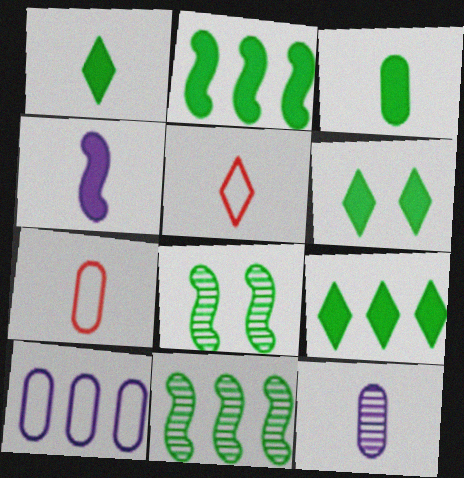[[1, 6, 9], 
[2, 3, 6], 
[3, 7, 12]]